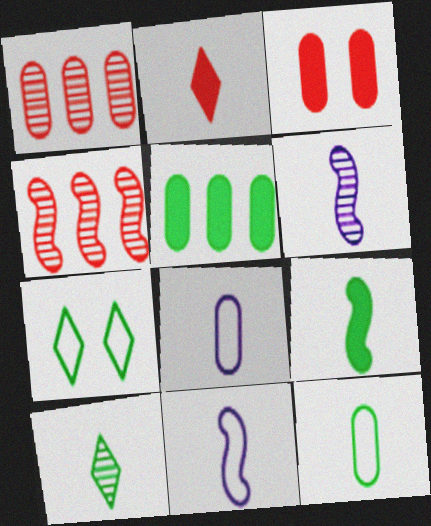[[2, 6, 12], 
[9, 10, 12]]